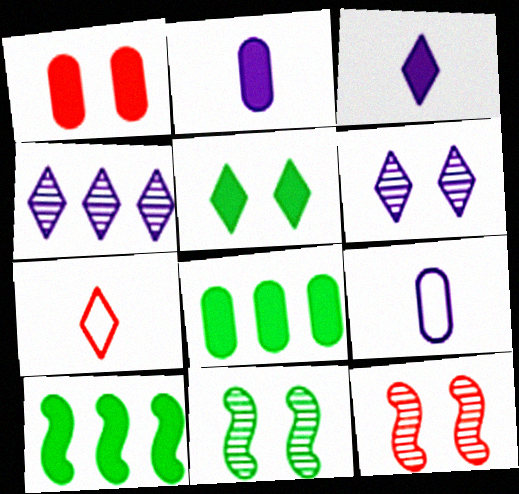[[1, 2, 8], 
[1, 3, 10], 
[4, 5, 7]]